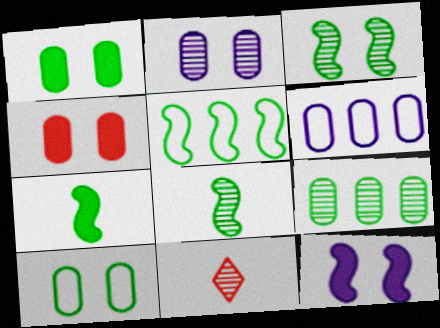[[2, 4, 10], 
[3, 5, 7]]